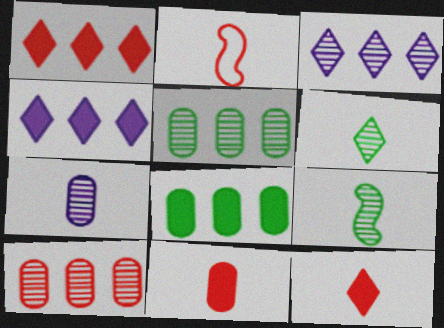[]